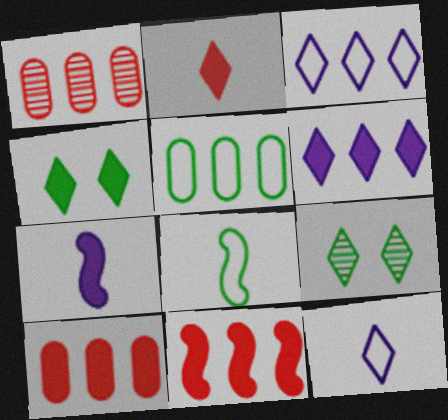[[2, 3, 9], 
[2, 4, 6], 
[4, 7, 10]]